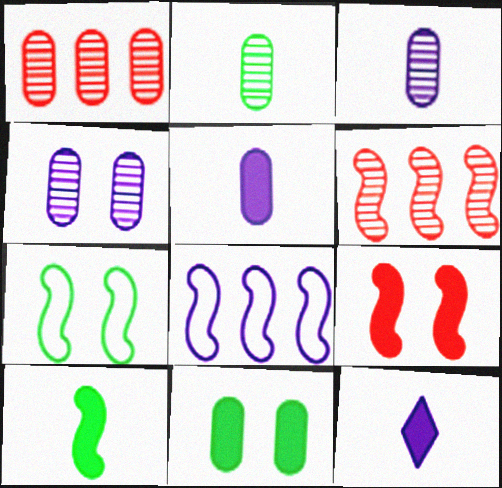[[1, 2, 4], 
[1, 7, 12], 
[4, 8, 12]]